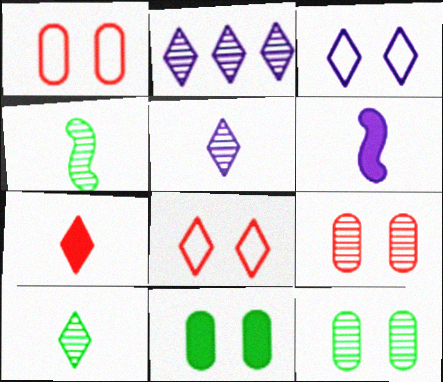[[2, 4, 9]]